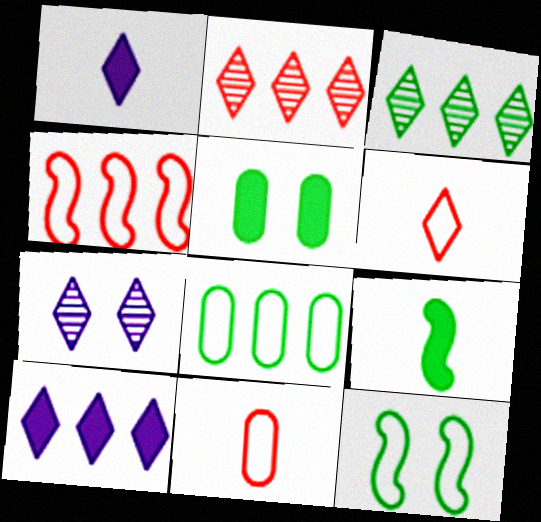[]